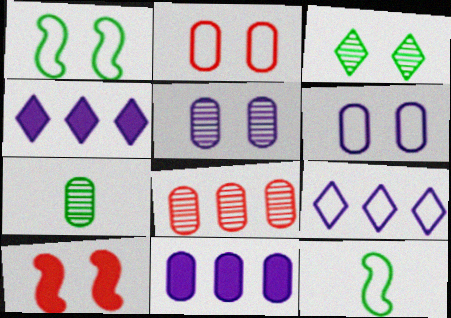[[2, 7, 11], 
[2, 9, 12], 
[3, 6, 10], 
[5, 7, 8], 
[7, 9, 10]]